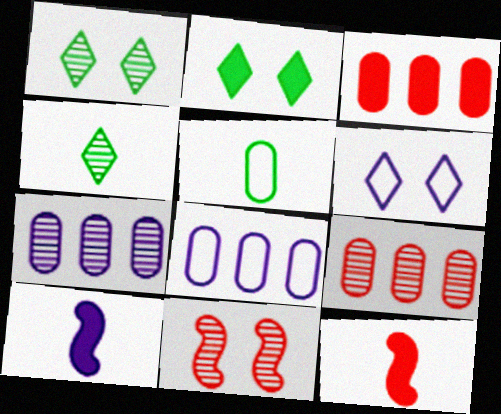[[1, 8, 12], 
[2, 3, 10], 
[4, 7, 11], 
[6, 7, 10]]